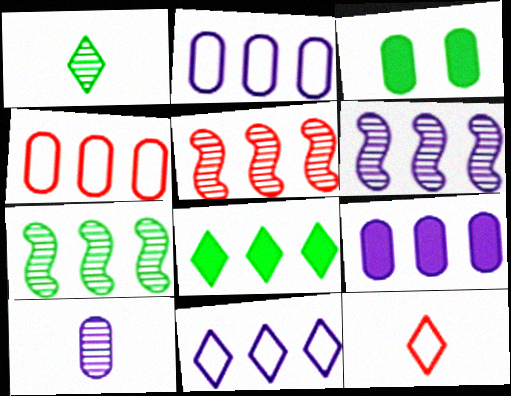[[2, 5, 8], 
[3, 4, 10], 
[3, 6, 12], 
[4, 6, 8], 
[5, 6, 7], 
[6, 9, 11]]